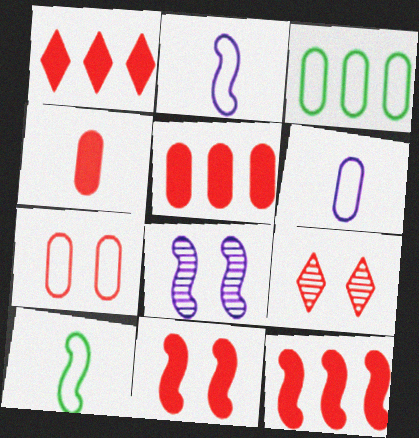[[1, 4, 11], 
[1, 5, 12], 
[3, 6, 7], 
[7, 9, 11], 
[8, 10, 12]]